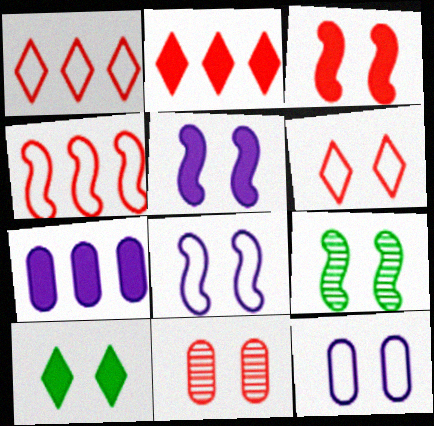[[3, 6, 11], 
[3, 8, 9], 
[8, 10, 11]]